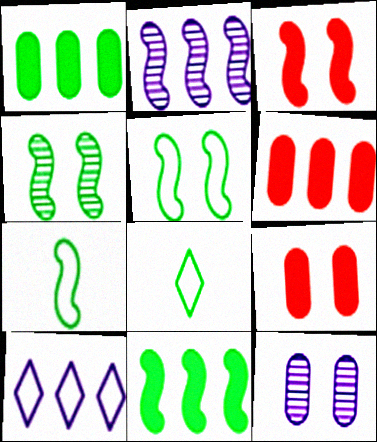[[1, 4, 8], 
[2, 3, 7], 
[2, 8, 9], 
[4, 7, 11]]